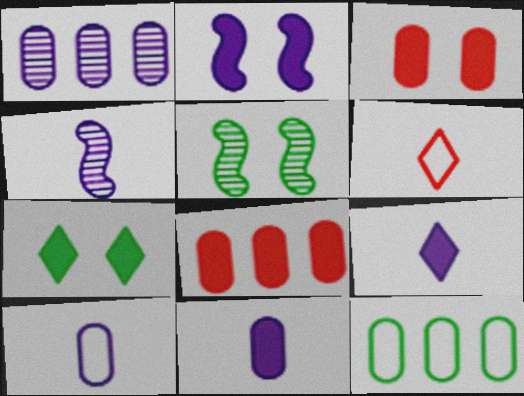[[1, 8, 12], 
[2, 3, 7], 
[4, 9, 10]]